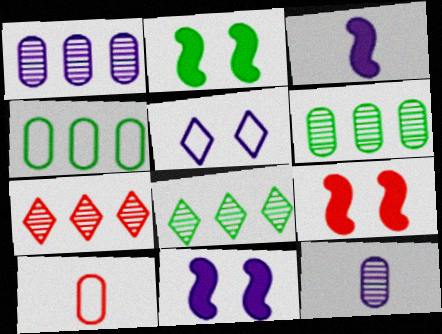[[1, 3, 5], 
[2, 9, 11], 
[7, 9, 10], 
[8, 10, 11]]